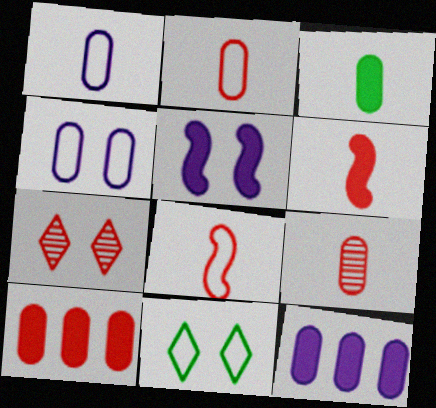[[1, 3, 9], 
[7, 8, 10]]